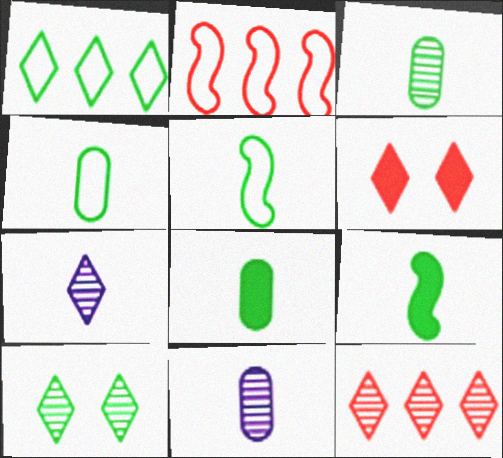[[1, 6, 7], 
[3, 4, 8], 
[7, 10, 12]]